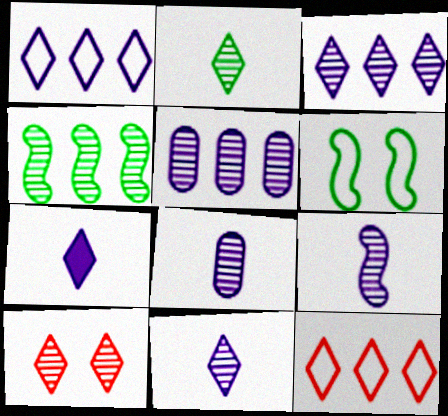[[2, 3, 10], 
[4, 8, 10], 
[8, 9, 11]]